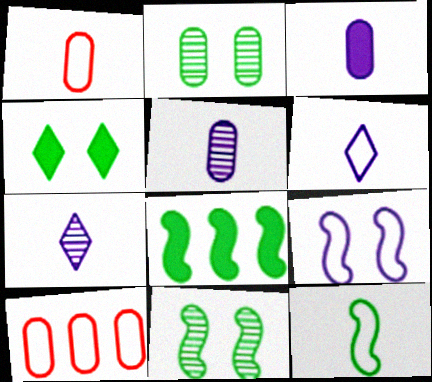[[1, 6, 12], 
[2, 3, 10], 
[8, 11, 12]]